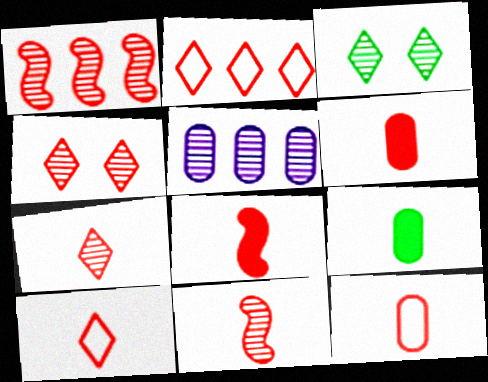[[3, 5, 11], 
[6, 10, 11], 
[7, 8, 12]]